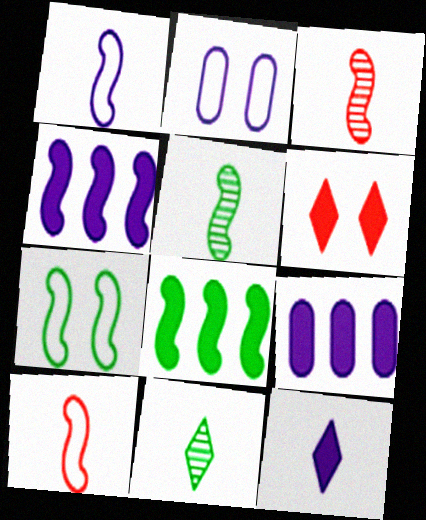[[3, 4, 7], 
[5, 7, 8]]